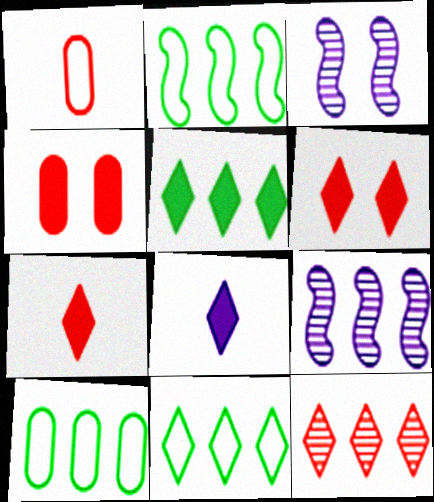[[1, 3, 5], 
[2, 10, 11], 
[3, 7, 10], 
[5, 6, 8]]